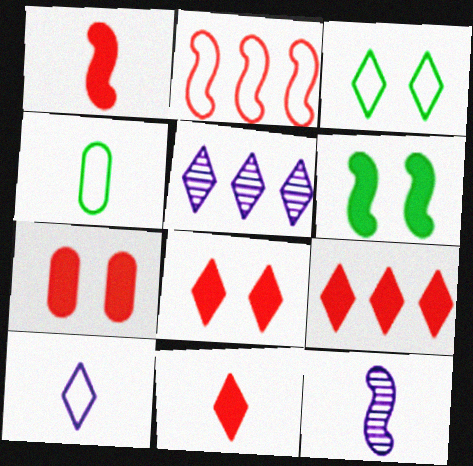[[1, 7, 9], 
[2, 6, 12], 
[3, 5, 11], 
[4, 11, 12], 
[8, 9, 11]]